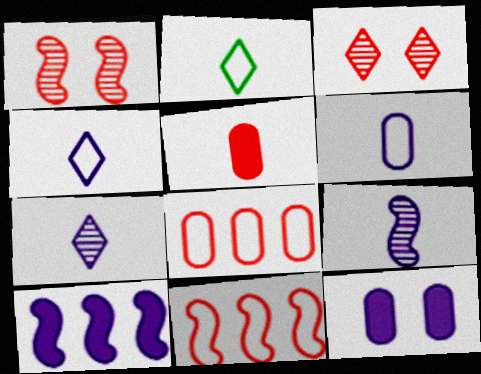[[2, 5, 9], 
[3, 5, 11]]